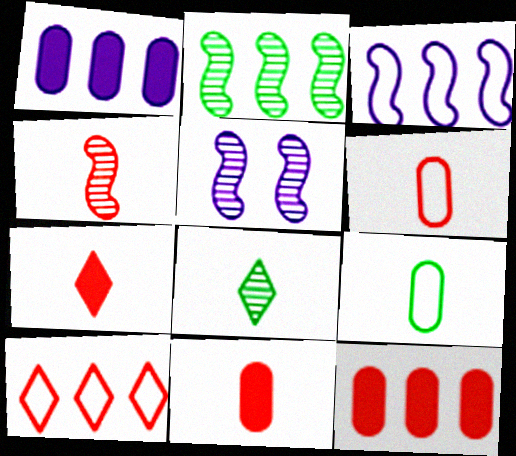[[1, 2, 10], 
[2, 4, 5], 
[4, 6, 7]]